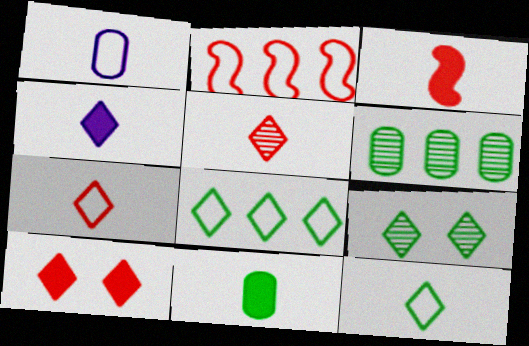[[3, 4, 11], 
[4, 5, 12]]